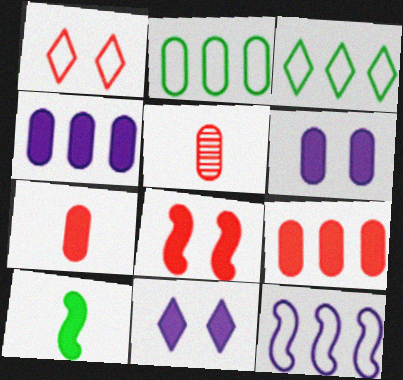[[2, 5, 6], 
[9, 10, 11]]